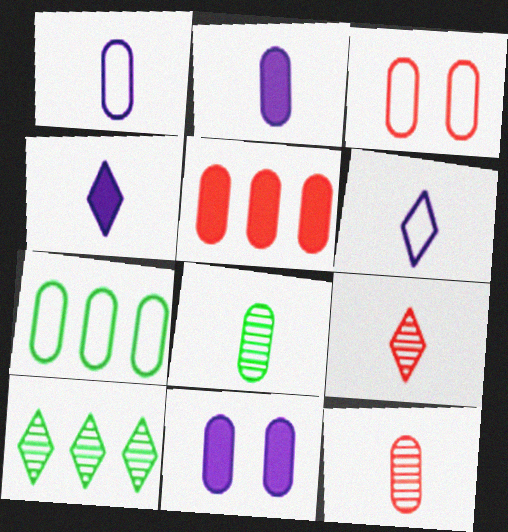[[1, 3, 7], 
[3, 5, 12], 
[7, 11, 12]]